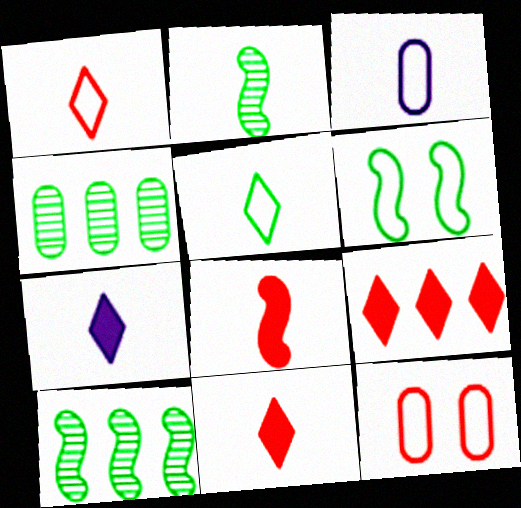[[2, 3, 11], 
[7, 10, 12]]